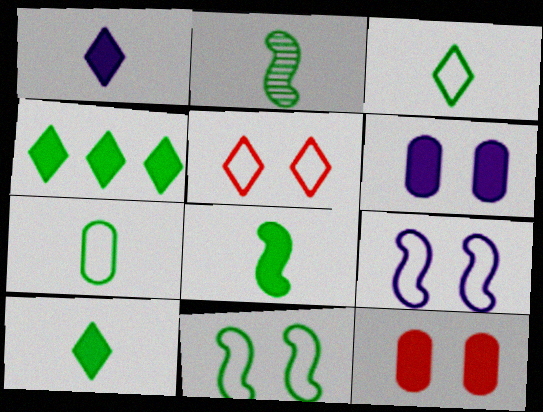[[2, 7, 10]]